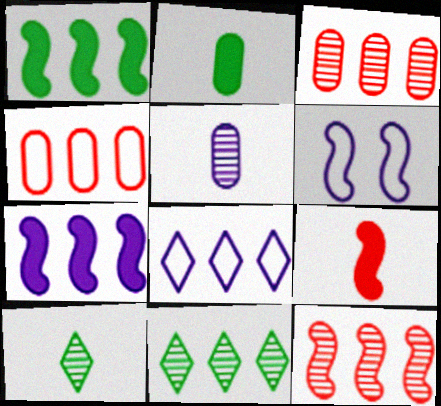[[1, 3, 8], 
[4, 7, 11]]